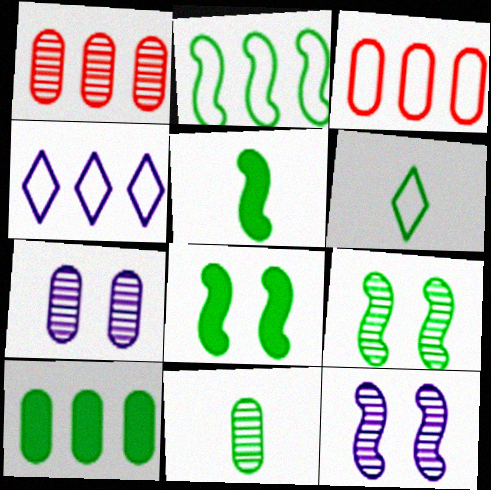[[1, 7, 11], 
[2, 3, 4], 
[2, 5, 9], 
[5, 6, 11], 
[6, 9, 10]]